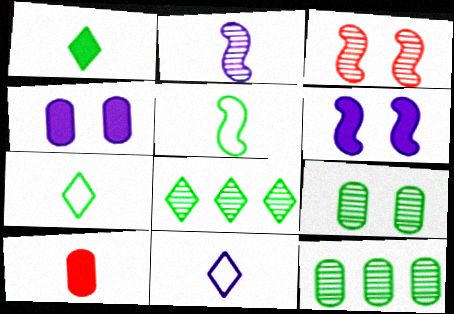[[2, 7, 10]]